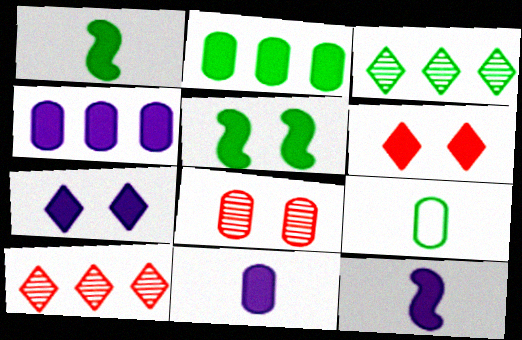[[1, 4, 6], 
[2, 6, 12], 
[3, 5, 9], 
[4, 7, 12], 
[4, 8, 9]]